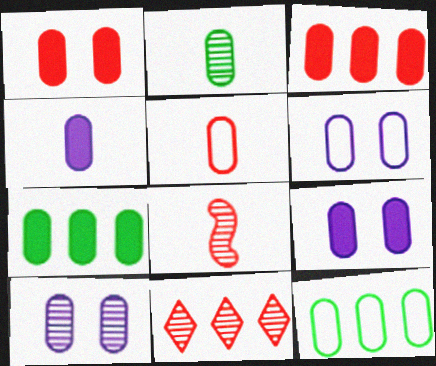[[1, 4, 7], 
[2, 3, 6], 
[2, 4, 5], 
[5, 6, 12], 
[5, 7, 10], 
[6, 9, 10]]